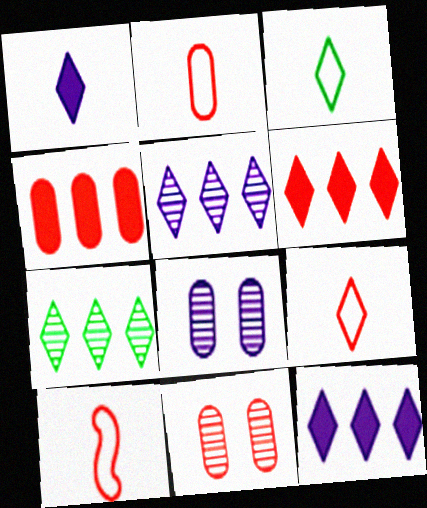[[2, 4, 11], 
[2, 9, 10], 
[6, 10, 11]]